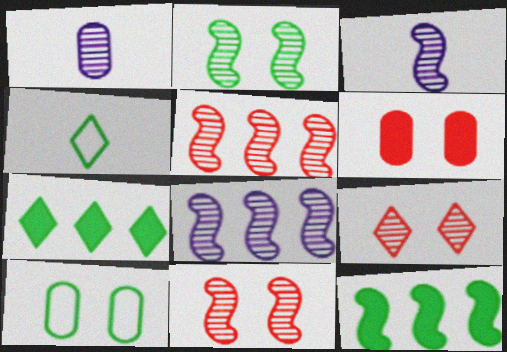[[2, 3, 5], 
[4, 6, 8]]